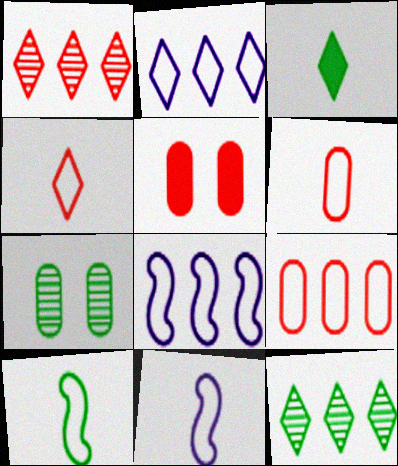[[5, 11, 12]]